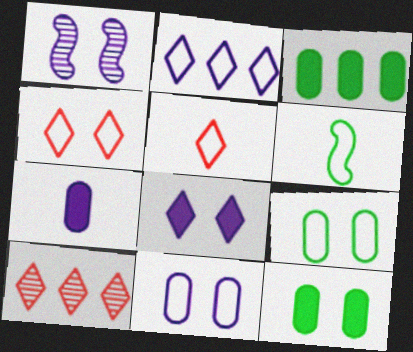[[1, 2, 7], 
[1, 3, 5], 
[1, 4, 12], 
[1, 8, 11]]